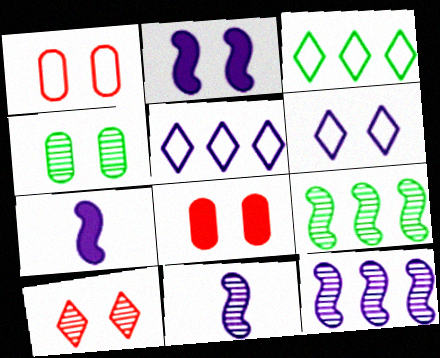[[3, 8, 11]]